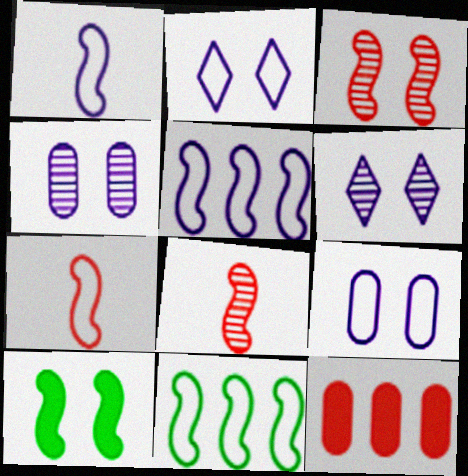[[5, 8, 10]]